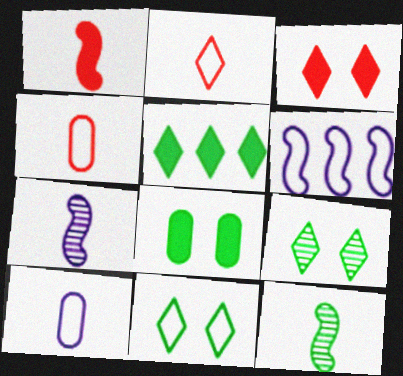[[4, 6, 11]]